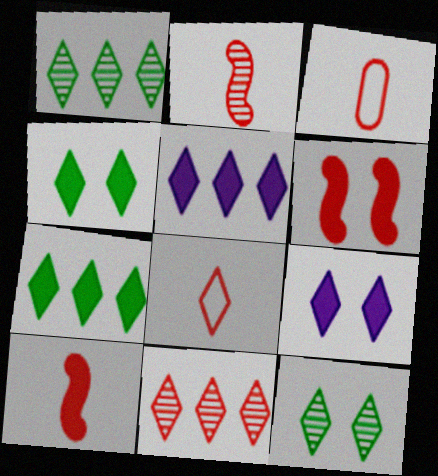[[1, 8, 9], 
[3, 6, 11], 
[5, 8, 12]]